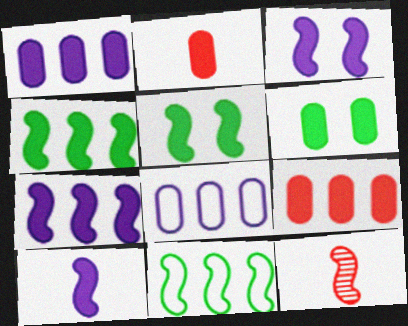[[1, 2, 6], 
[3, 7, 10], 
[3, 11, 12]]